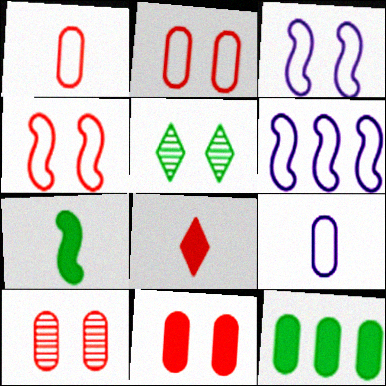[[2, 10, 11], 
[3, 5, 11], 
[9, 10, 12]]